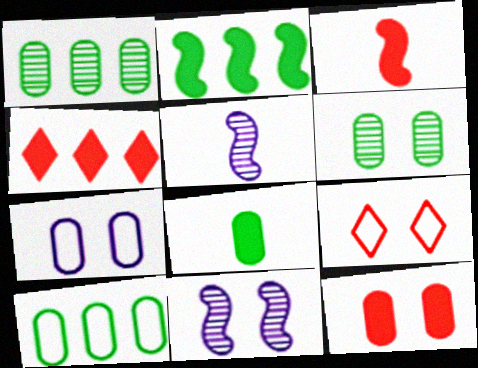[[3, 4, 12], 
[6, 7, 12], 
[6, 8, 10]]